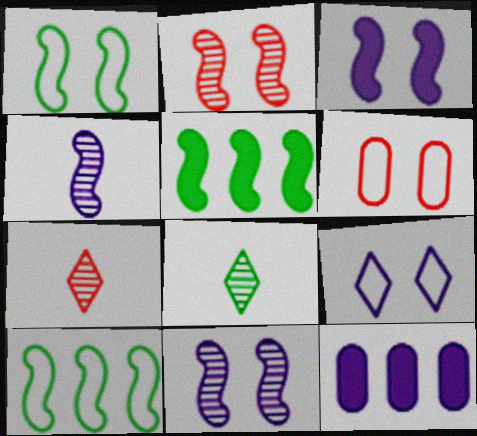[[1, 2, 3], 
[1, 6, 9], 
[1, 7, 12], 
[4, 9, 12]]